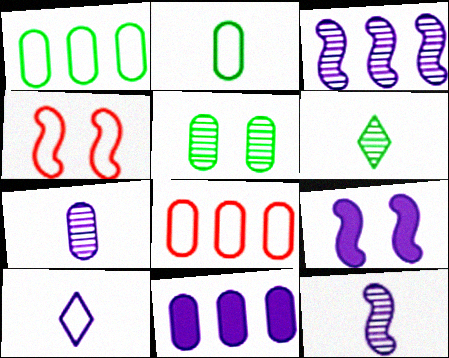[[1, 4, 10], 
[4, 6, 11], 
[6, 8, 9]]